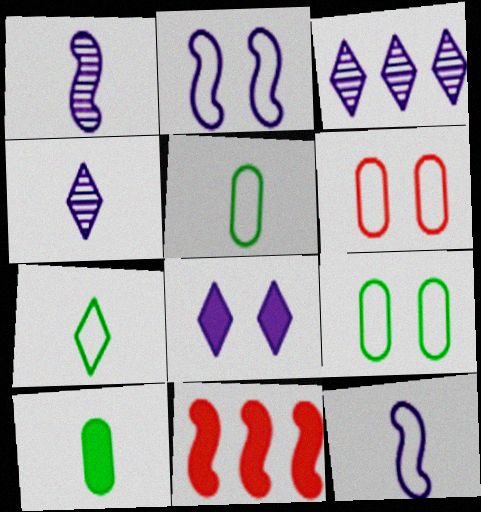[[4, 9, 11], 
[8, 10, 11]]